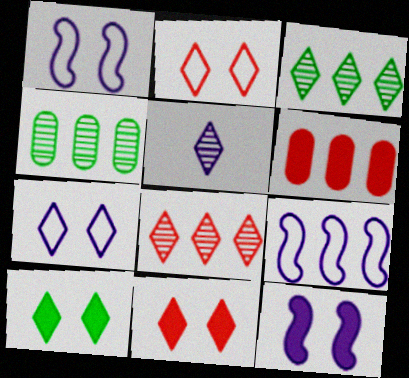[[3, 6, 9]]